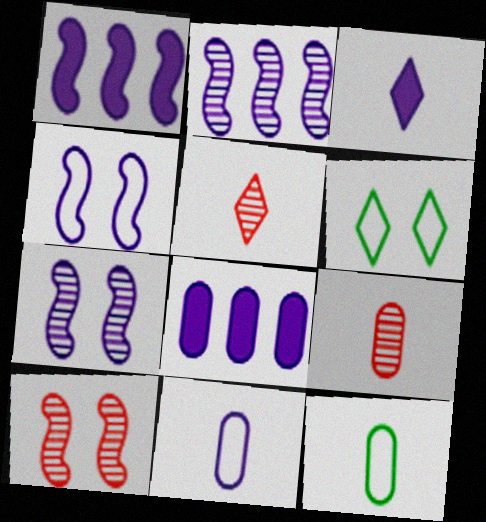[[1, 6, 9]]